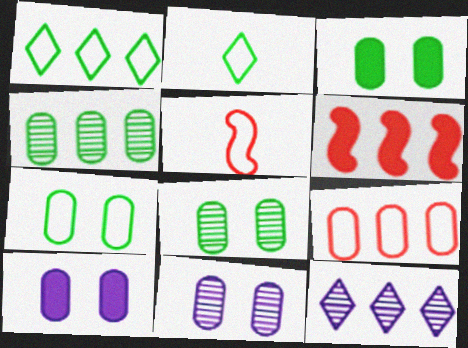[[2, 6, 11], 
[3, 5, 12], 
[3, 7, 8]]